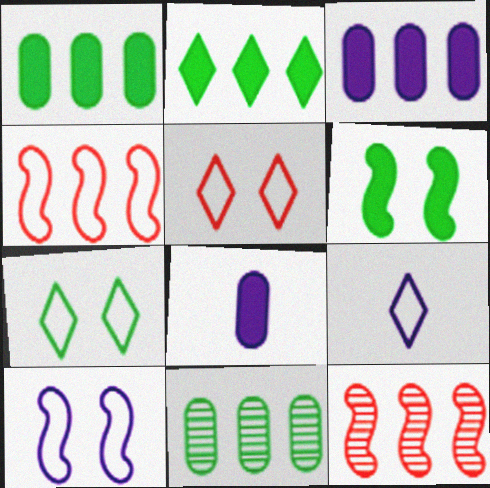[[7, 8, 12]]